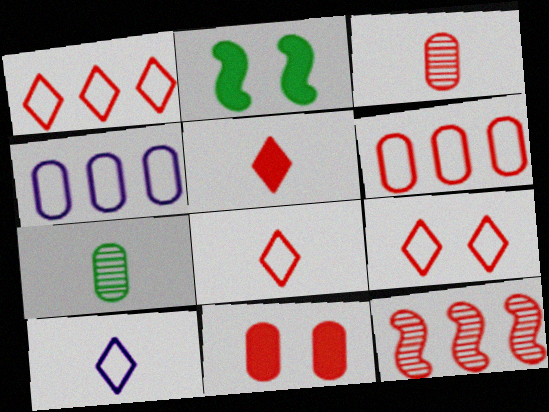[[1, 8, 9], 
[3, 6, 11], 
[4, 7, 11], 
[8, 11, 12]]